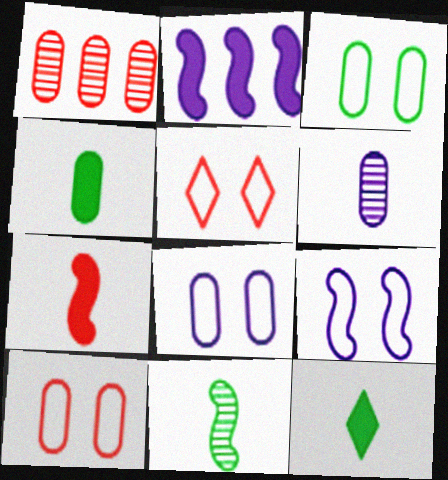[[1, 4, 8], 
[1, 5, 7], 
[1, 9, 12], 
[3, 5, 9], 
[3, 8, 10]]